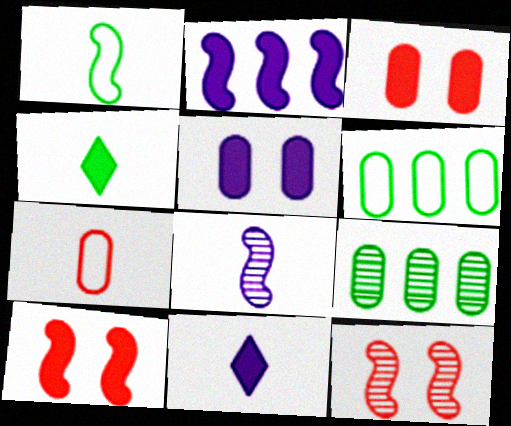[[1, 2, 12], 
[2, 3, 4], 
[2, 5, 11], 
[4, 7, 8], 
[5, 7, 9], 
[6, 11, 12]]